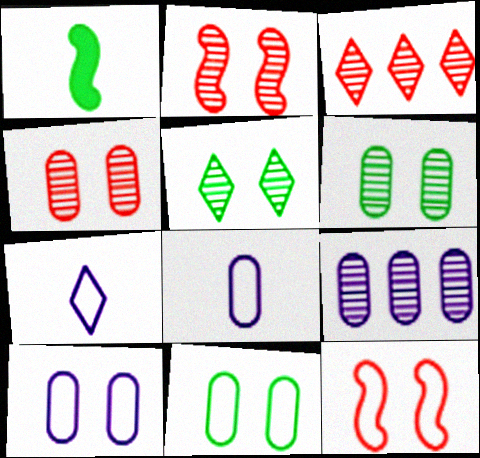[[1, 3, 10]]